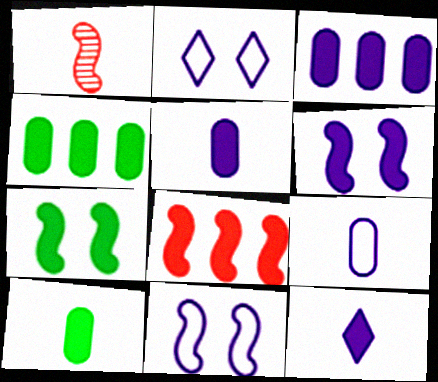[[1, 2, 4], 
[3, 6, 12]]